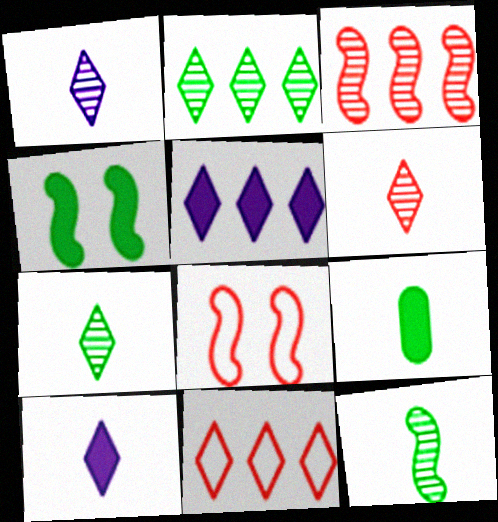[[1, 6, 7], 
[2, 5, 11]]